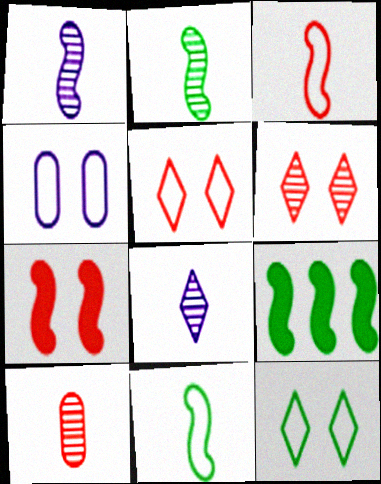[[2, 8, 10]]